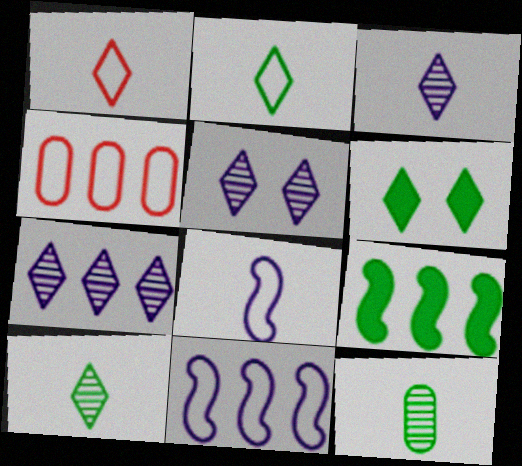[[1, 6, 7], 
[3, 5, 7], 
[4, 7, 9]]